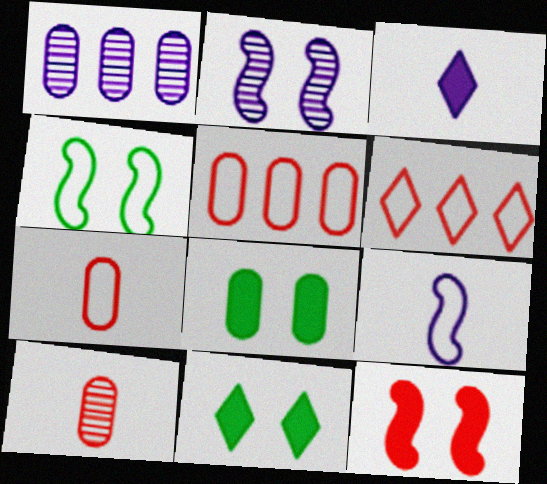[[1, 7, 8], 
[2, 4, 12], 
[6, 10, 12]]